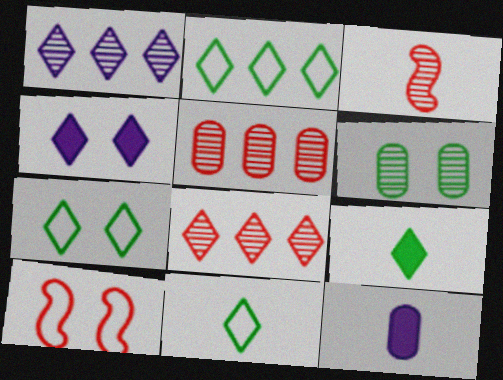[[1, 3, 6], 
[2, 7, 11], 
[3, 11, 12], 
[4, 6, 10], 
[4, 8, 11]]